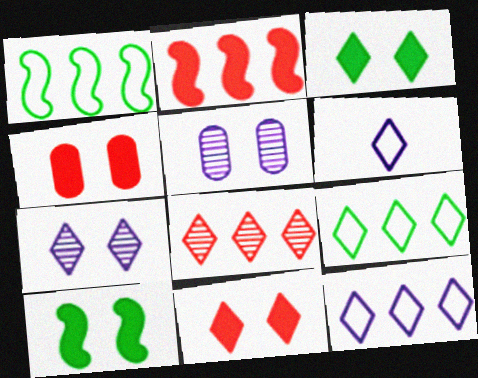[[3, 6, 8]]